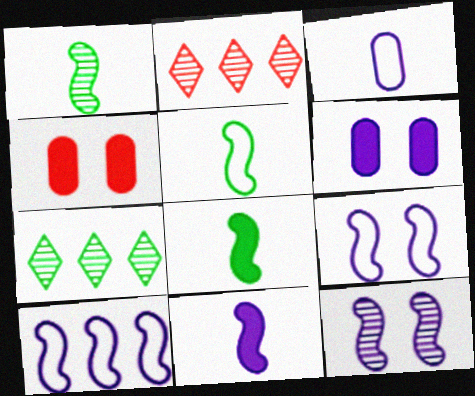[[1, 5, 8], 
[2, 5, 6], 
[10, 11, 12]]